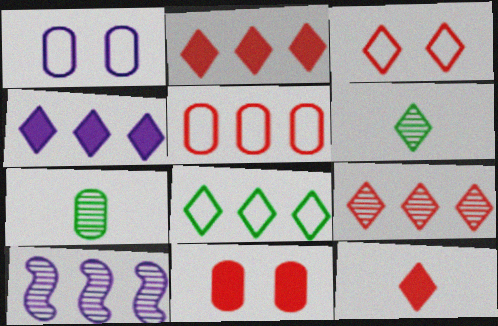[[3, 4, 6], 
[3, 9, 12], 
[4, 8, 9]]